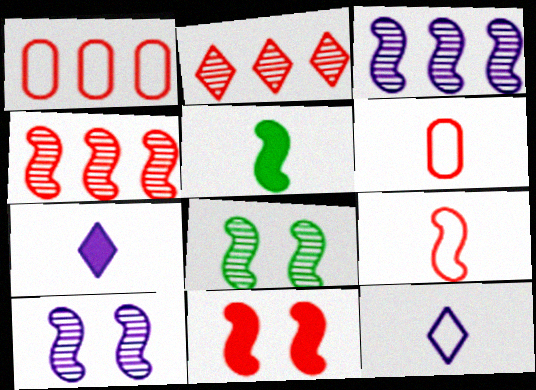[[1, 7, 8], 
[2, 6, 11], 
[4, 9, 11]]